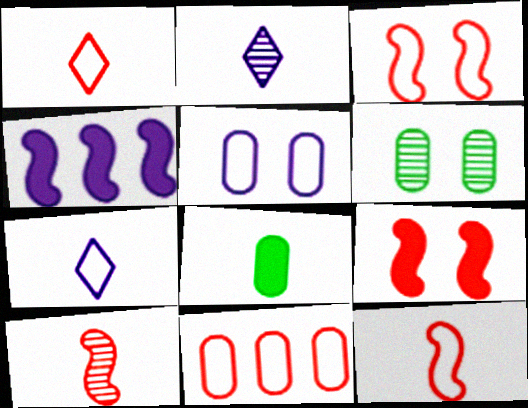[[1, 3, 11], 
[1, 4, 6], 
[2, 4, 5], 
[2, 8, 12], 
[7, 8, 10]]